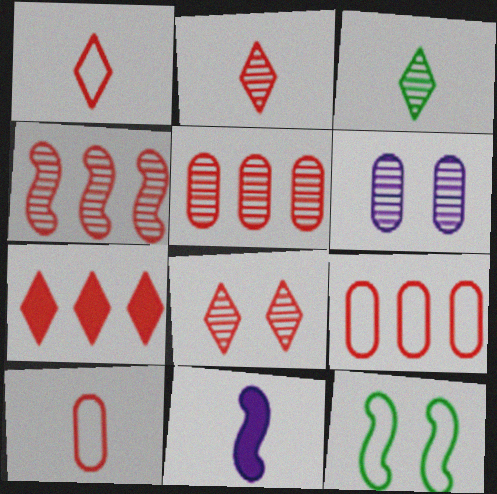[[1, 7, 8], 
[3, 4, 6], 
[3, 10, 11], 
[4, 7, 9], 
[4, 11, 12]]